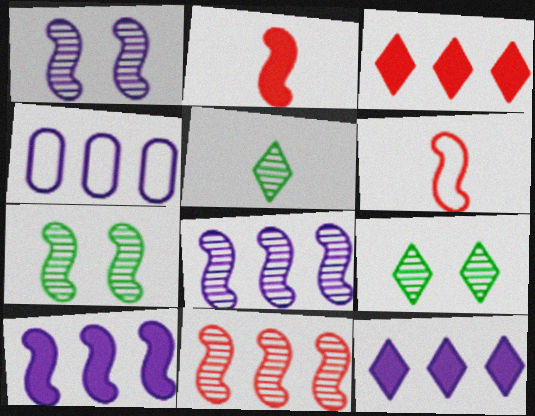[[2, 4, 9], 
[4, 8, 12], 
[6, 7, 10]]